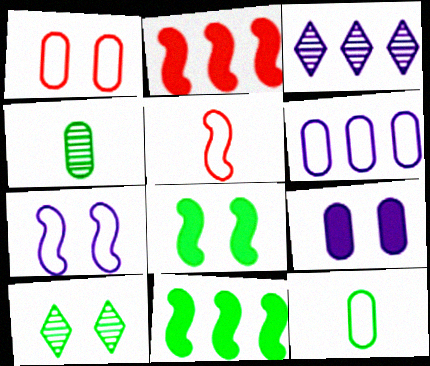[[1, 6, 12], 
[10, 11, 12]]